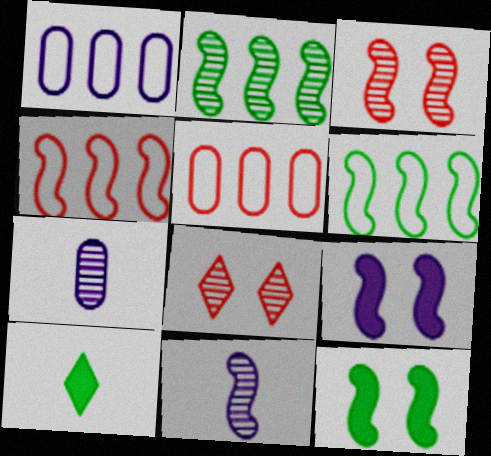[[1, 3, 10], 
[2, 3, 11], 
[2, 7, 8], 
[4, 11, 12]]